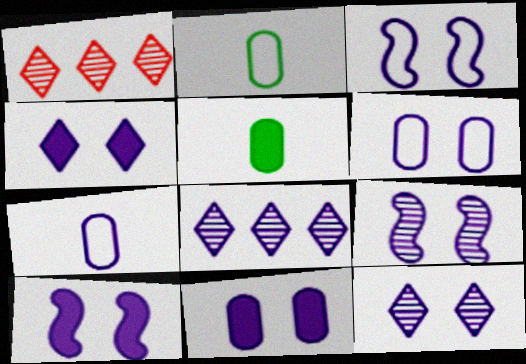[[1, 2, 10], 
[1, 3, 5], 
[3, 9, 10], 
[3, 11, 12], 
[4, 6, 9], 
[4, 10, 11], 
[6, 10, 12], 
[7, 8, 10]]